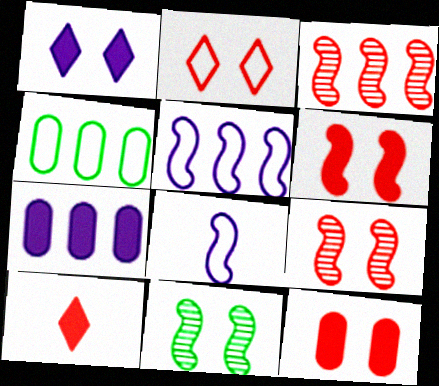[[2, 4, 8], 
[2, 9, 12]]